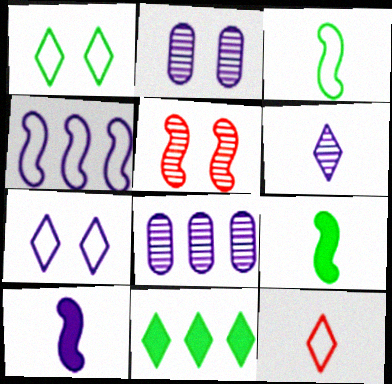[[4, 5, 9], 
[7, 8, 10]]